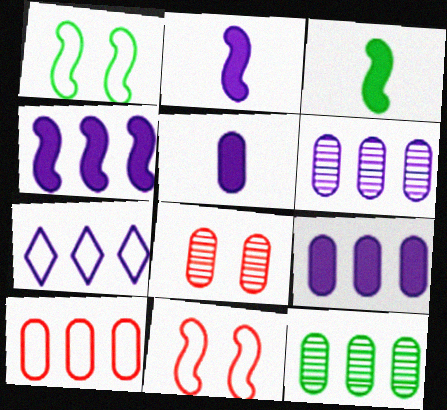[[3, 7, 8], 
[4, 6, 7], 
[9, 10, 12]]